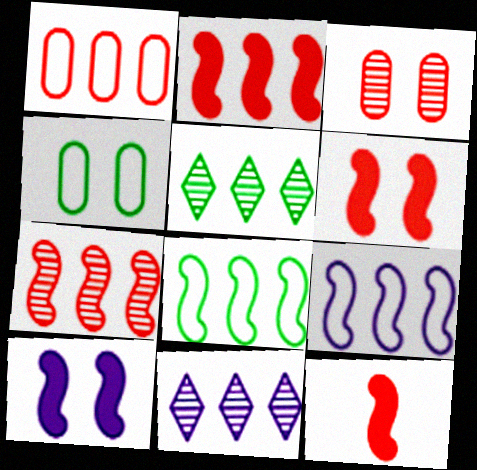[[2, 6, 12], 
[4, 11, 12]]